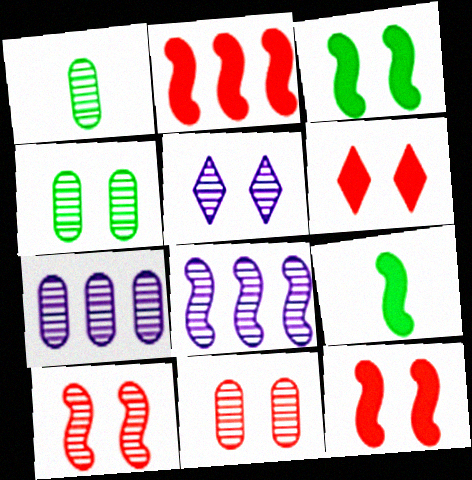[[1, 7, 11], 
[4, 5, 10]]